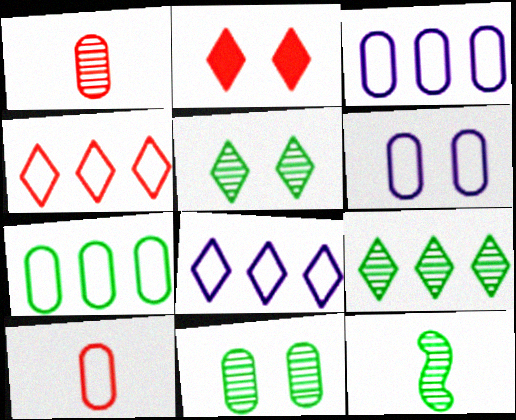[[2, 3, 12], 
[6, 7, 10], 
[9, 11, 12]]